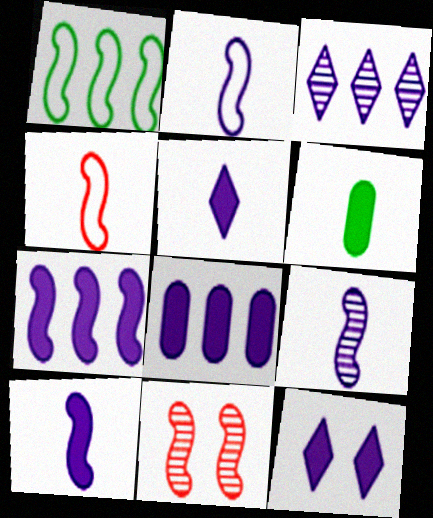[[1, 10, 11], 
[2, 9, 10], 
[8, 10, 12]]